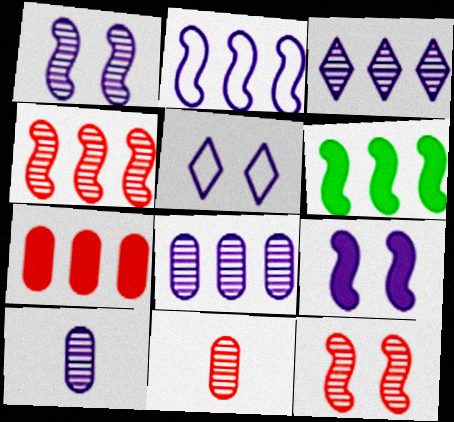[[1, 3, 10], 
[2, 4, 6], 
[5, 6, 11]]